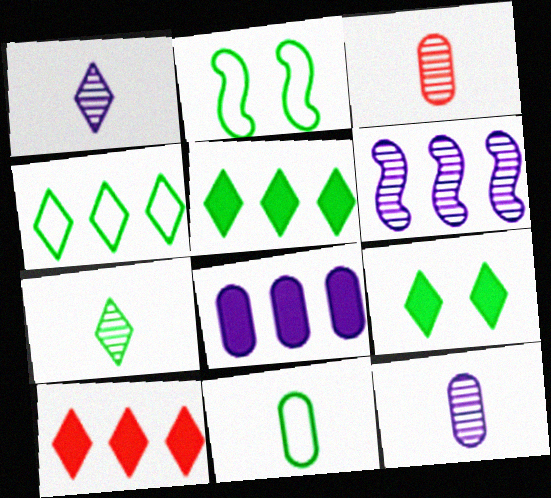[[2, 4, 11], 
[2, 10, 12], 
[4, 7, 9]]